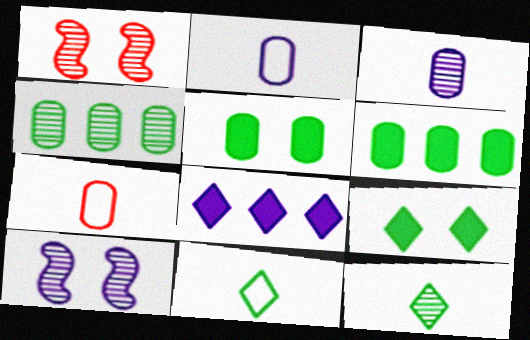[[2, 8, 10]]